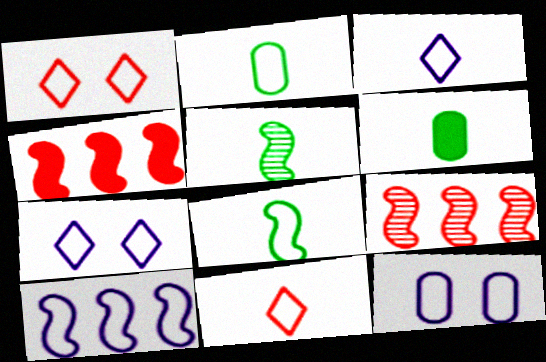[[1, 2, 10], 
[3, 10, 12], 
[6, 7, 9]]